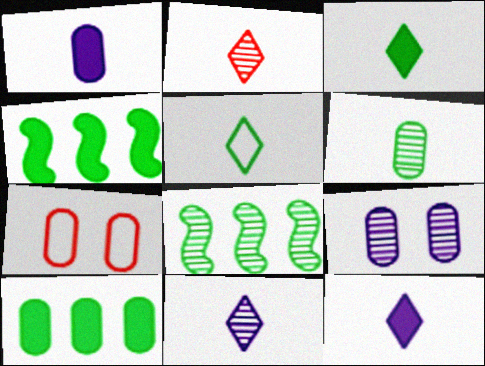[[2, 5, 12], 
[2, 8, 9], 
[4, 7, 11], 
[7, 8, 12]]